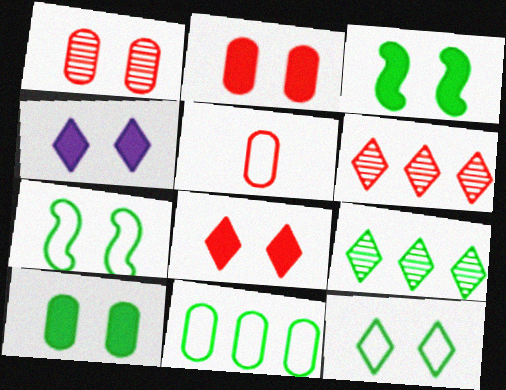[[1, 4, 7], 
[2, 3, 4]]